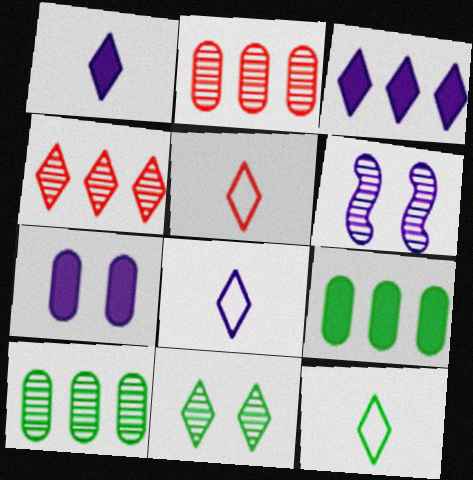[[3, 5, 11], 
[5, 6, 9], 
[5, 8, 12]]